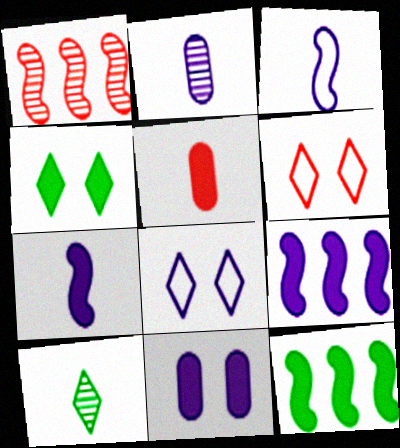[[1, 5, 6], 
[2, 6, 12], 
[2, 8, 9], 
[3, 5, 10], 
[4, 5, 9]]